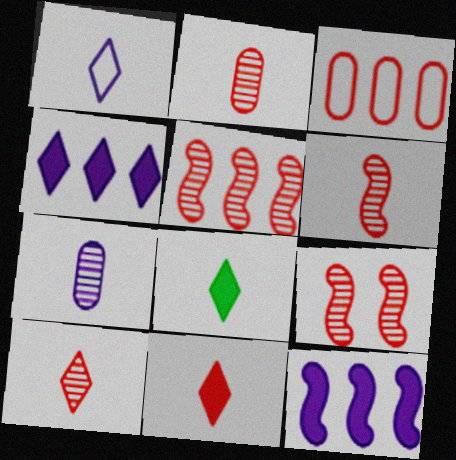[[1, 8, 10], 
[2, 6, 10], 
[3, 9, 11], 
[5, 6, 9]]